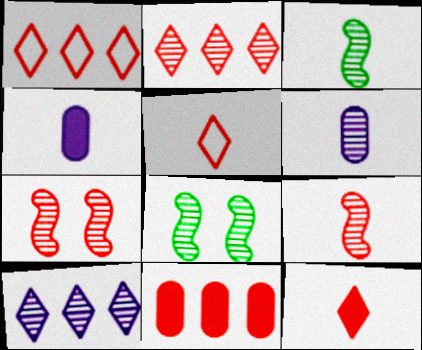[[1, 4, 8], 
[2, 6, 8], 
[3, 4, 5], 
[5, 7, 11]]